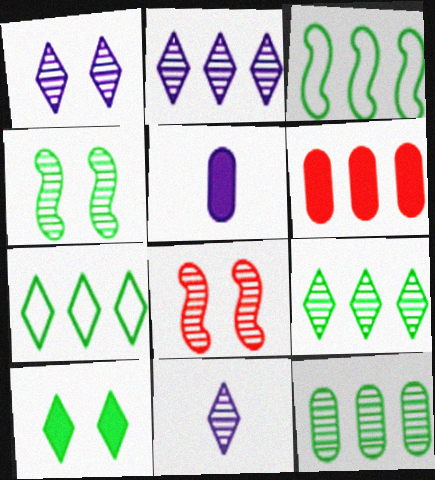[[1, 2, 11], 
[2, 3, 6], 
[5, 7, 8], 
[8, 11, 12]]